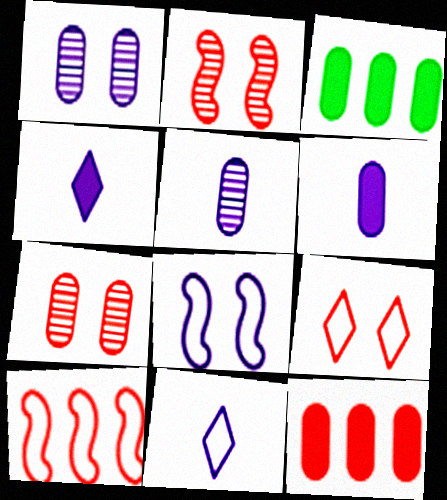[[2, 3, 11]]